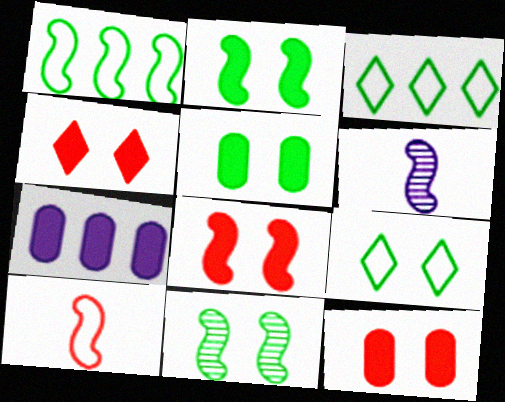[[1, 6, 8], 
[3, 6, 12], 
[4, 8, 12], 
[5, 9, 11]]